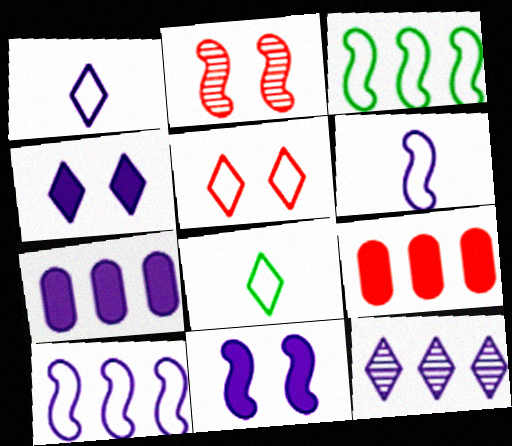[[1, 4, 12], 
[2, 7, 8], 
[3, 9, 12], 
[7, 10, 12]]